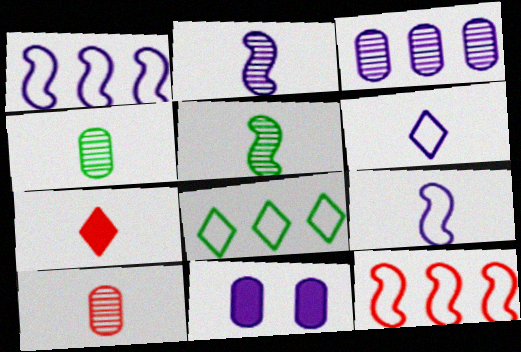[[4, 7, 9]]